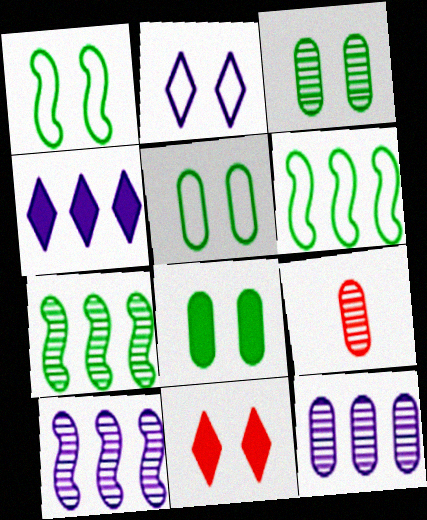[[1, 4, 9], 
[3, 5, 8], 
[3, 9, 12]]